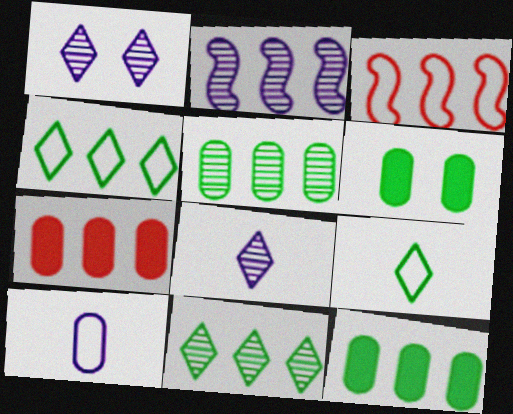[[2, 4, 7], 
[3, 6, 8]]